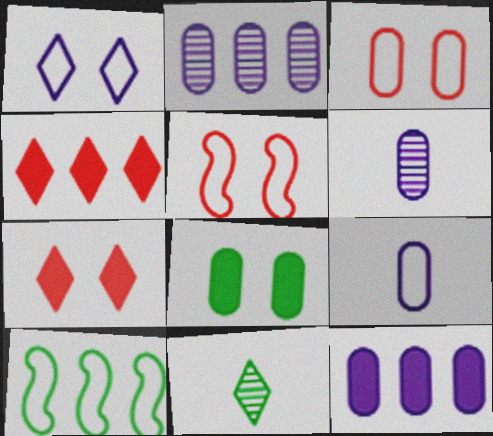[[1, 4, 11], 
[2, 4, 10], 
[5, 11, 12], 
[6, 7, 10], 
[8, 10, 11]]